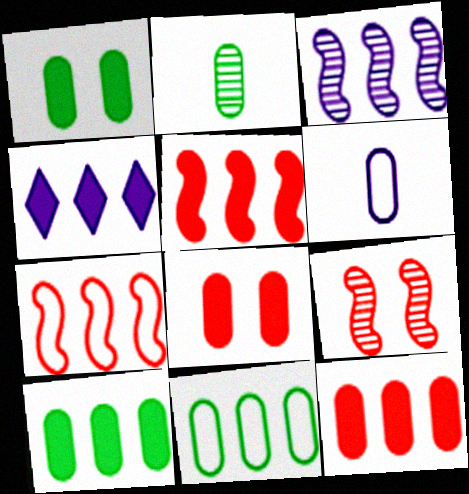[[1, 2, 11], 
[4, 5, 10]]